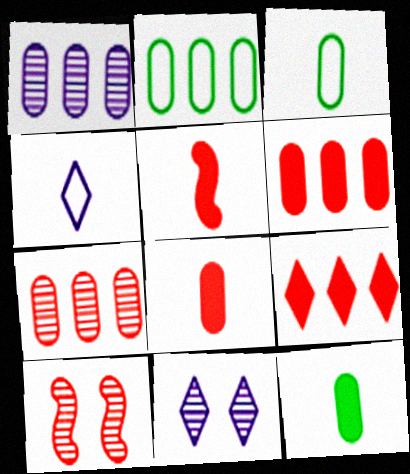[[1, 2, 6], 
[2, 5, 11]]